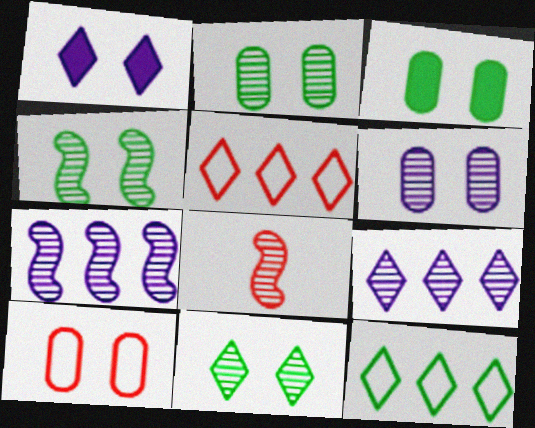[[1, 4, 10], 
[2, 4, 11], 
[2, 8, 9], 
[3, 6, 10], 
[4, 7, 8]]